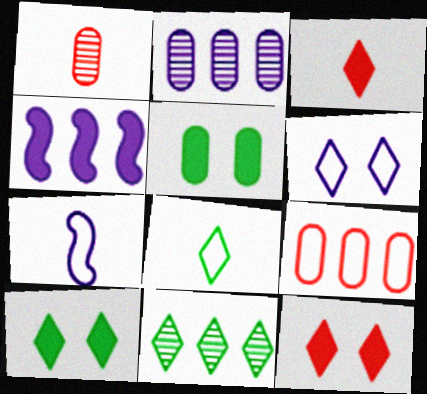[[3, 4, 5], 
[3, 6, 11], 
[4, 9, 11], 
[8, 10, 11]]